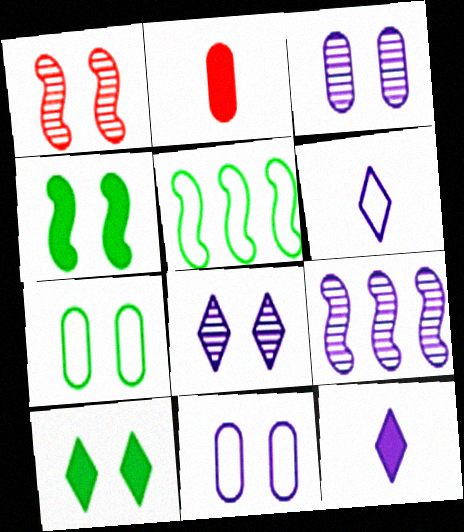[[1, 10, 11], 
[2, 5, 8], 
[9, 11, 12]]